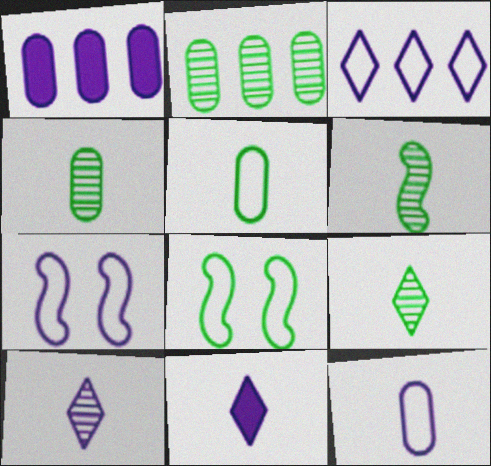[[1, 7, 10], 
[3, 7, 12], 
[4, 6, 9]]